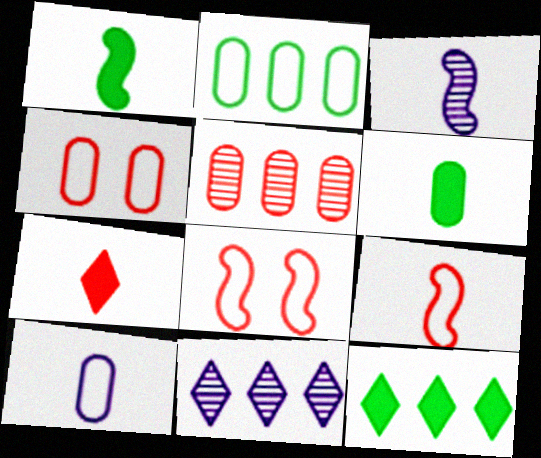[[1, 3, 9], 
[1, 4, 11], 
[2, 4, 10], 
[3, 4, 12], 
[5, 7, 8], 
[6, 8, 11]]